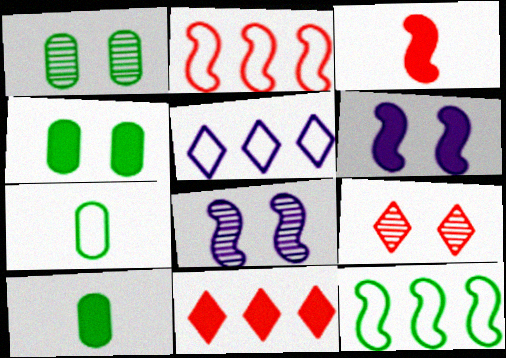[[1, 3, 5], 
[1, 8, 9], 
[3, 8, 12], 
[6, 10, 11], 
[7, 8, 11]]